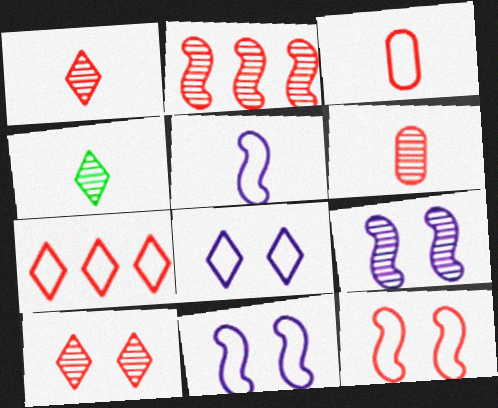[[2, 6, 10], 
[3, 7, 12]]